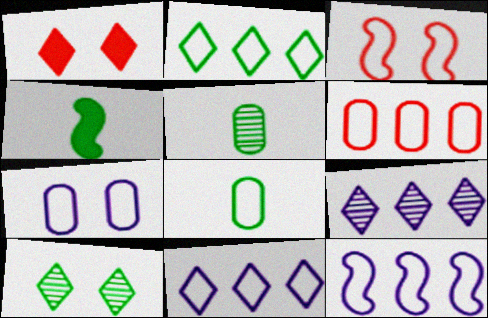[[1, 5, 12], 
[2, 6, 12], 
[3, 8, 11], 
[6, 7, 8]]